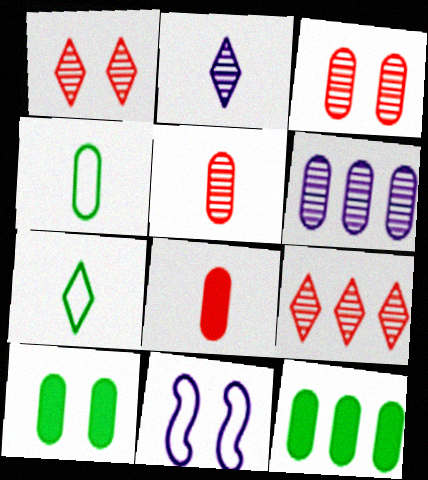[[1, 10, 11]]